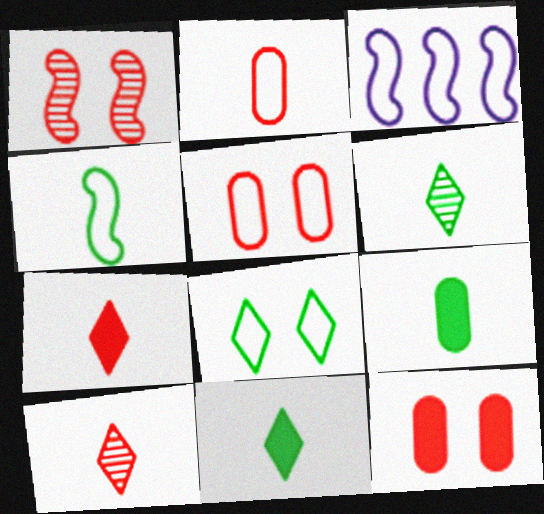[[2, 3, 8], 
[3, 6, 12], 
[4, 6, 9]]